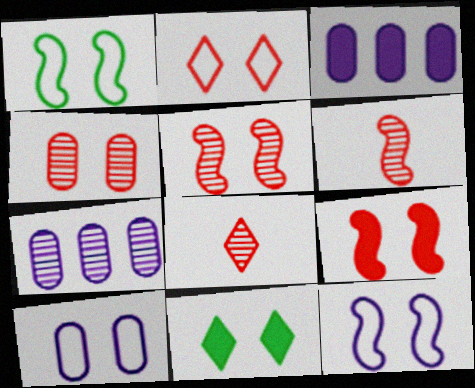[[1, 2, 10], 
[1, 3, 8], 
[2, 4, 9], 
[4, 11, 12], 
[5, 10, 11]]